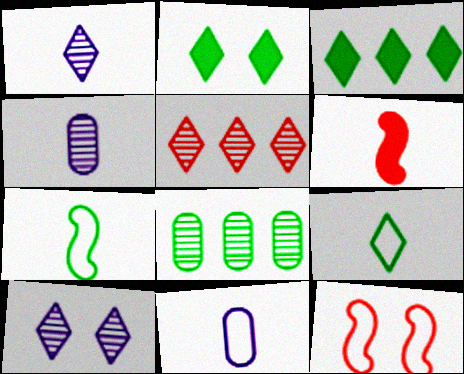[[2, 7, 8], 
[3, 4, 12], 
[4, 6, 9]]